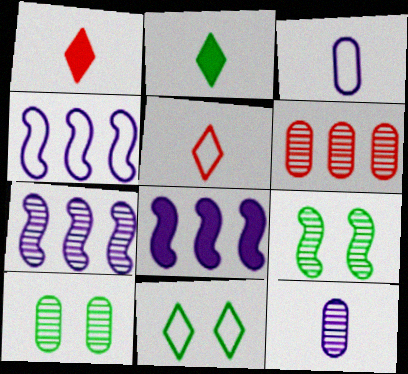[[1, 4, 10], 
[4, 7, 8], 
[5, 8, 10], 
[6, 10, 12]]